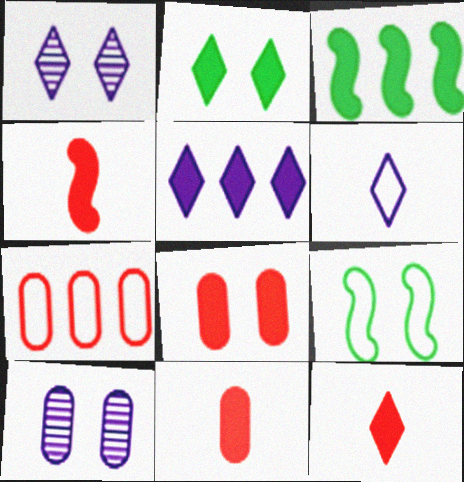[[1, 5, 6], 
[1, 8, 9], 
[2, 5, 12], 
[4, 11, 12], 
[6, 7, 9]]